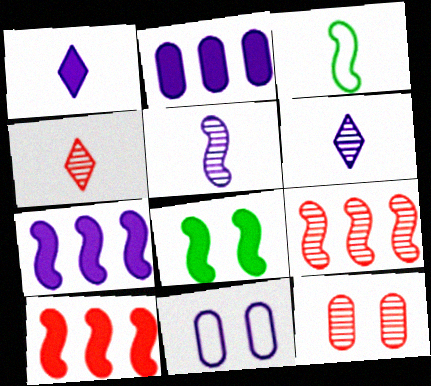[[4, 9, 12], 
[6, 7, 11]]